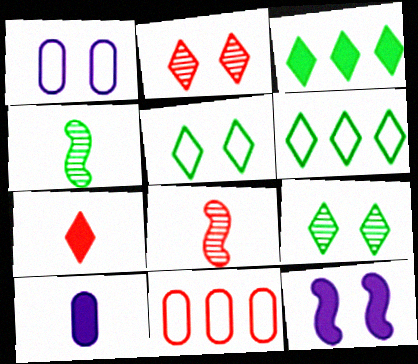[[1, 3, 8]]